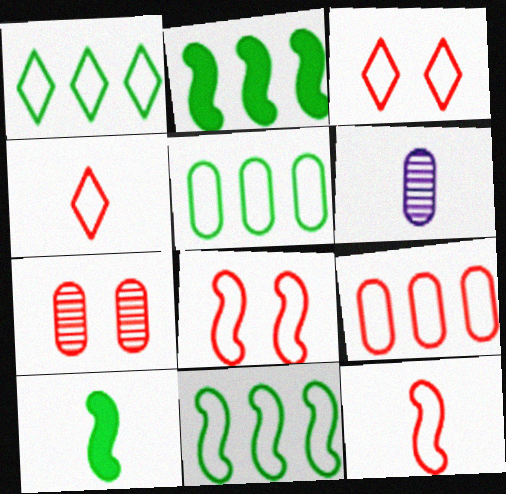[[1, 5, 11], 
[2, 3, 6], 
[3, 9, 12], 
[4, 6, 10], 
[4, 8, 9]]